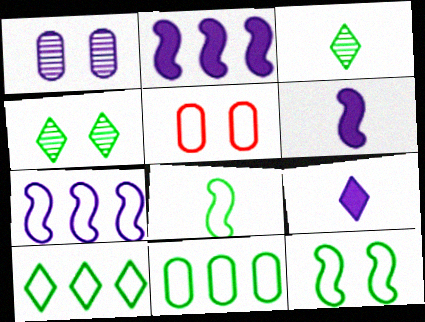[[1, 7, 9], 
[2, 3, 5]]